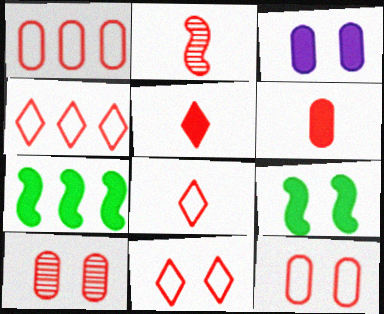[[1, 6, 10], 
[2, 6, 8], 
[3, 5, 7], 
[4, 8, 11]]